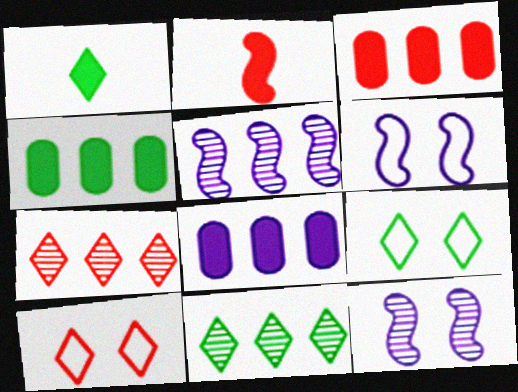[[1, 9, 11], 
[3, 4, 8]]